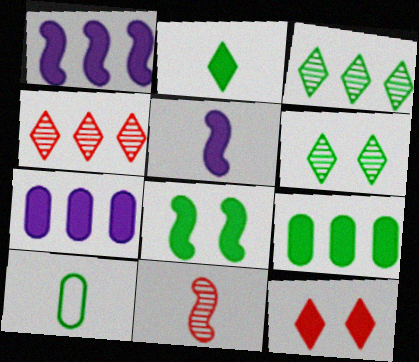[[2, 8, 9], 
[3, 8, 10], 
[5, 9, 12]]